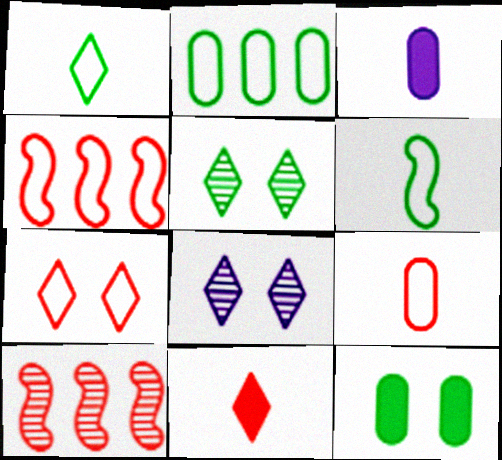[[3, 4, 5], 
[4, 7, 9]]